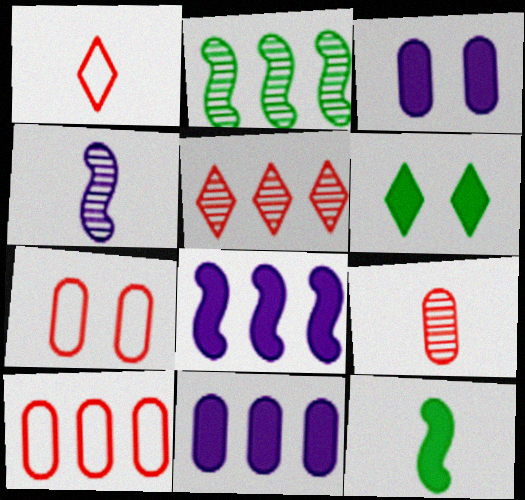[[1, 2, 3], 
[4, 6, 10]]